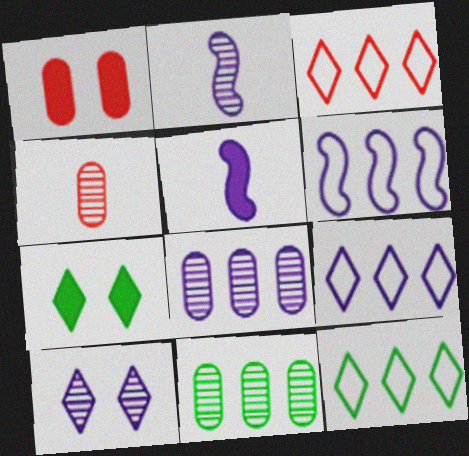[[1, 2, 12], 
[2, 8, 10], 
[3, 9, 12], 
[4, 6, 7]]